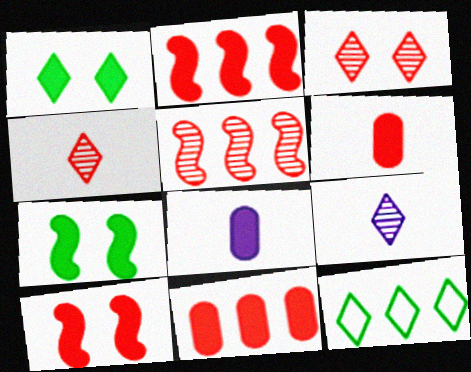[[1, 2, 8]]